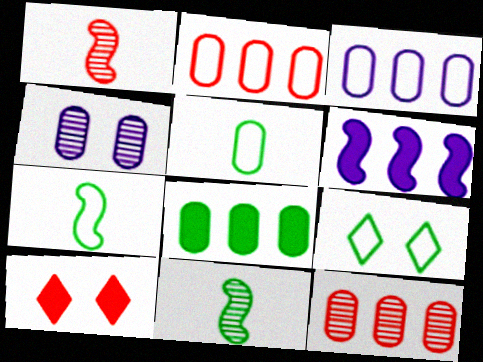[[1, 2, 10], 
[3, 8, 12], 
[3, 10, 11], 
[8, 9, 11]]